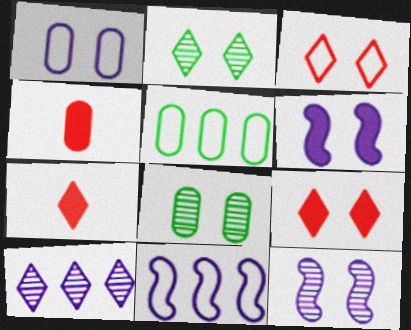[[2, 4, 11], 
[3, 6, 8], 
[5, 7, 12], 
[7, 8, 11]]